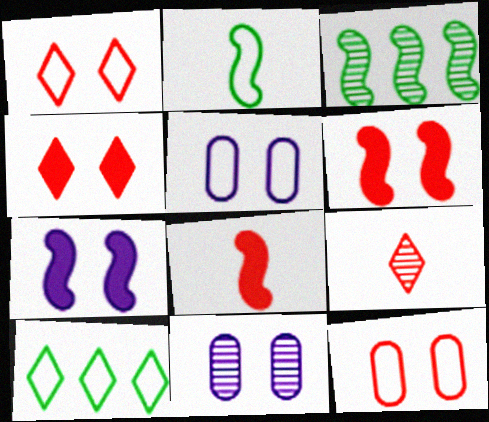[[3, 9, 11], 
[8, 10, 11]]